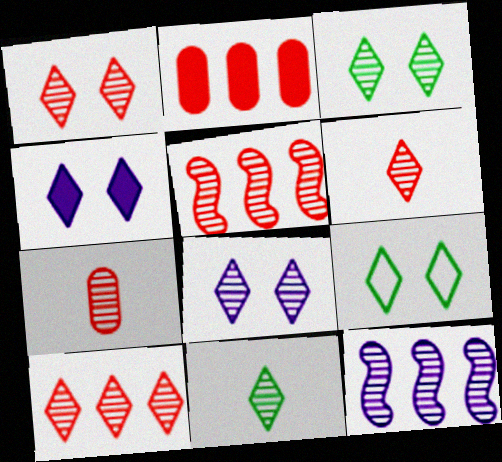[[1, 3, 8], 
[1, 4, 9], 
[1, 5, 7], 
[1, 6, 10], 
[3, 7, 12], 
[8, 10, 11]]